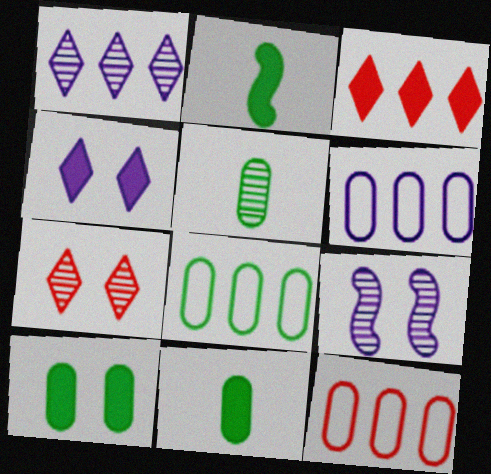[[2, 6, 7], 
[5, 8, 10], 
[6, 8, 12]]